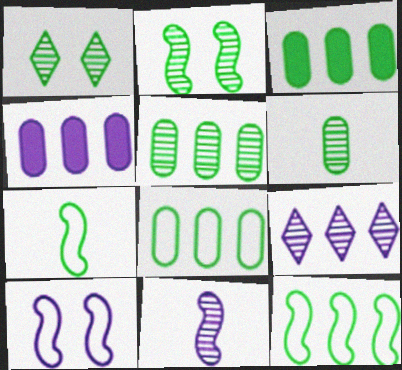[[1, 3, 7], 
[3, 5, 8]]